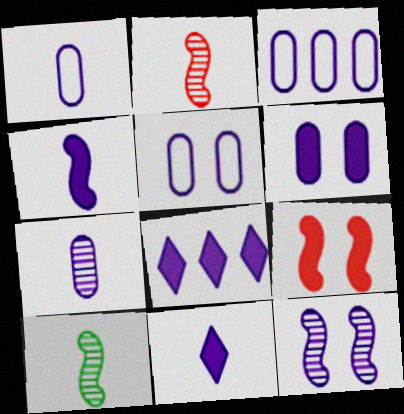[[1, 3, 5], 
[1, 8, 12], 
[3, 6, 7], 
[3, 11, 12], 
[4, 6, 8]]